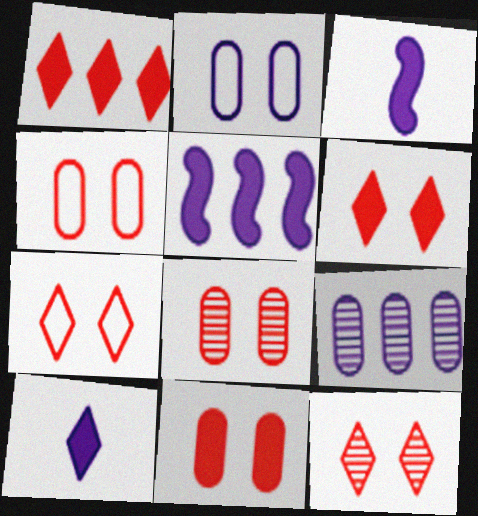[[4, 8, 11], 
[6, 7, 12]]